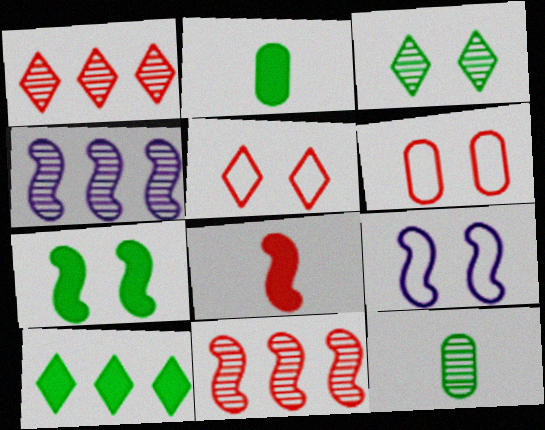[[1, 2, 9], 
[1, 6, 8], 
[2, 4, 5], 
[2, 7, 10]]